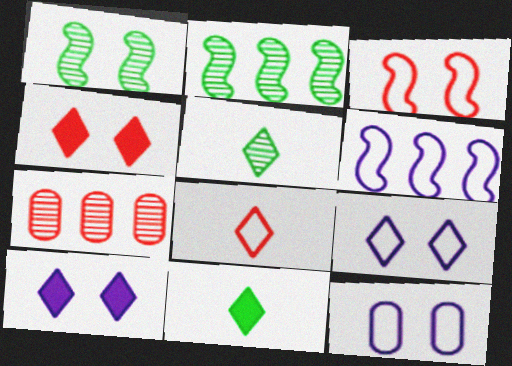[[1, 4, 12]]